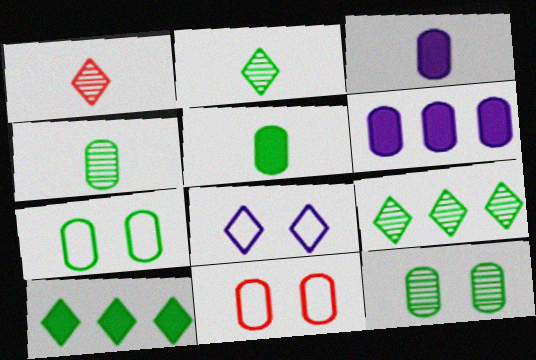[[1, 8, 10], 
[4, 6, 11]]